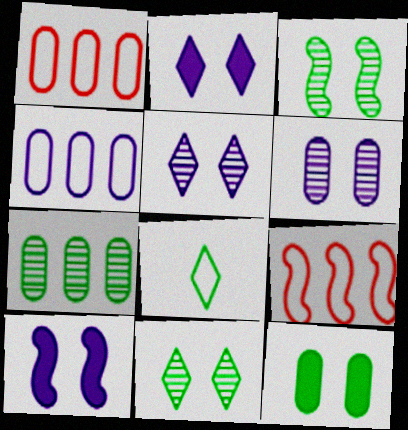[]